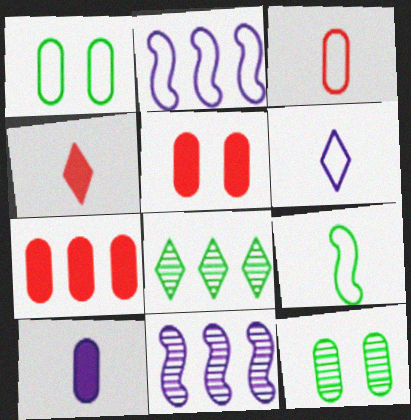[[1, 4, 11], 
[2, 4, 12], 
[2, 7, 8], 
[3, 6, 9]]